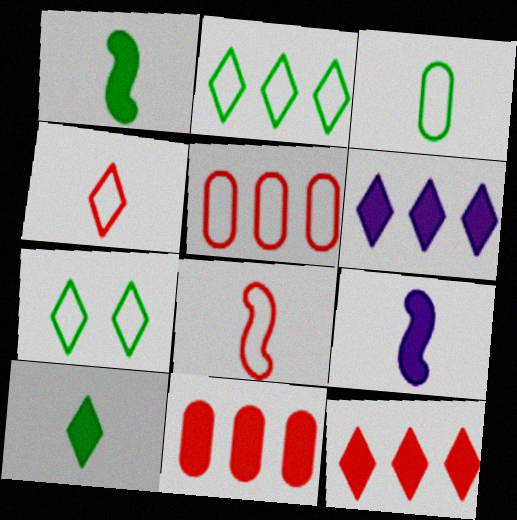[]